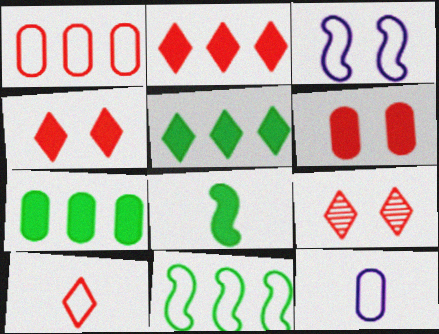[[2, 9, 10]]